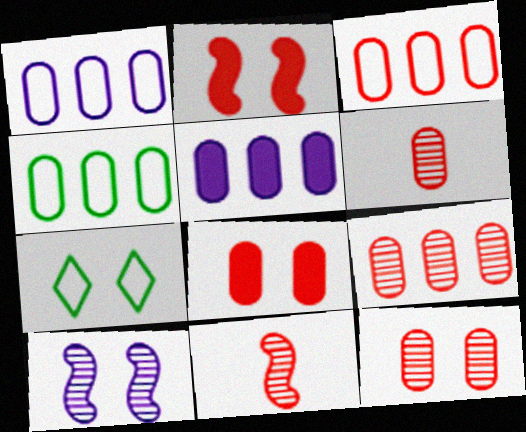[[1, 3, 4], 
[3, 6, 8], 
[4, 5, 9], 
[5, 7, 11], 
[6, 9, 12], 
[7, 8, 10]]